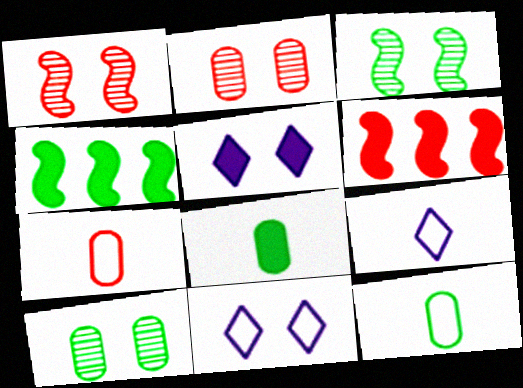[[2, 4, 9], 
[5, 6, 8], 
[6, 9, 10]]